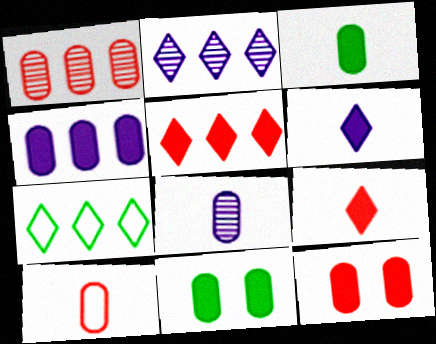[[1, 10, 12], 
[2, 5, 7], 
[3, 4, 12], 
[3, 8, 10]]